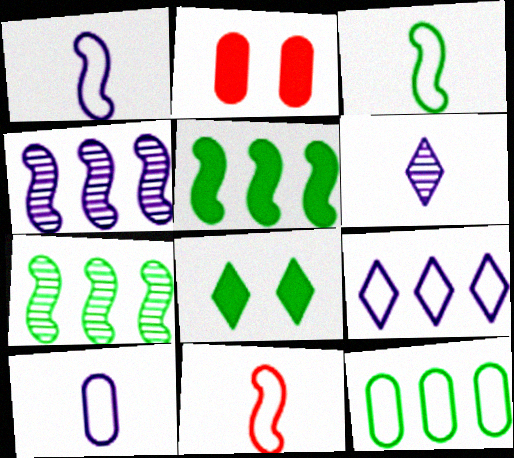[[1, 3, 11]]